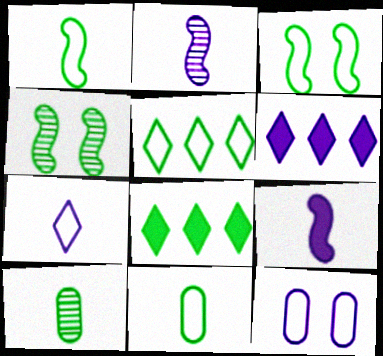[[2, 6, 12], 
[3, 5, 11], 
[3, 8, 10], 
[4, 8, 11]]